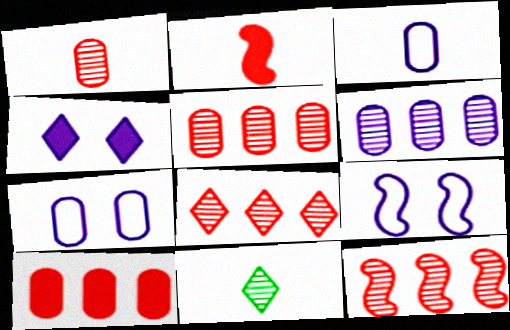[[2, 3, 11], 
[5, 8, 12], 
[9, 10, 11]]